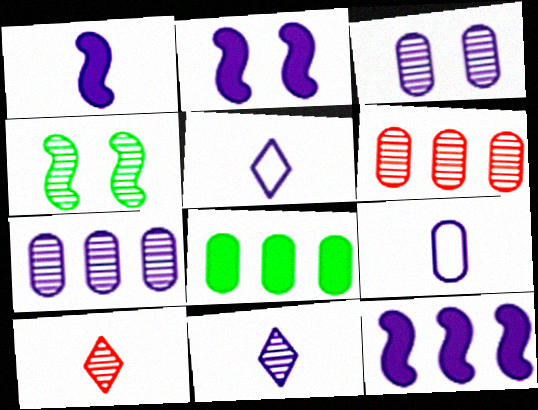[[1, 2, 12], 
[1, 9, 11], 
[2, 5, 7], 
[3, 5, 12], 
[4, 6, 11], 
[4, 7, 10]]